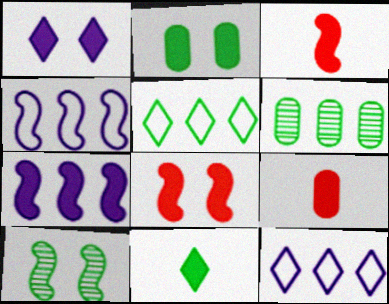[[1, 2, 8], 
[3, 4, 10], 
[9, 10, 12]]